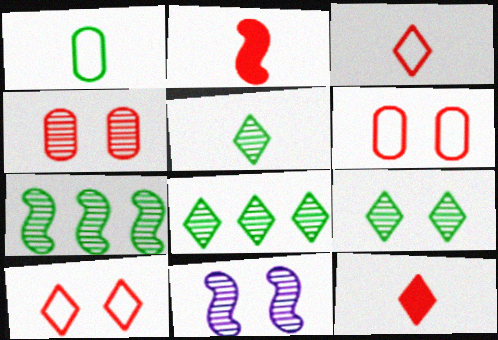[[4, 9, 11], 
[5, 8, 9]]